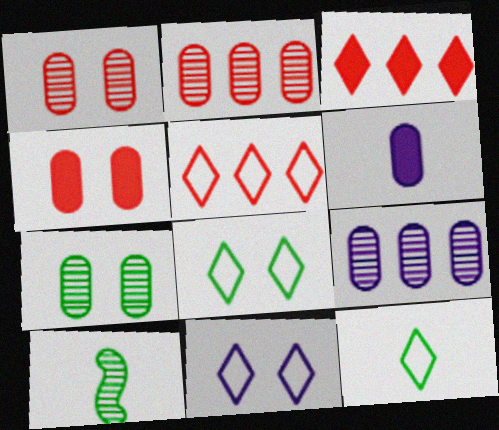[[5, 11, 12]]